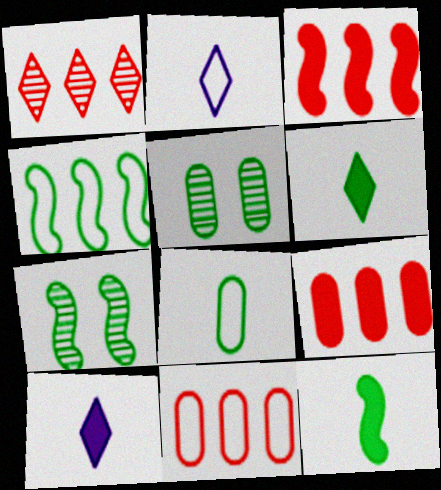[[1, 3, 11], 
[2, 3, 5], 
[2, 7, 9], 
[4, 5, 6], 
[4, 7, 12], 
[7, 10, 11]]